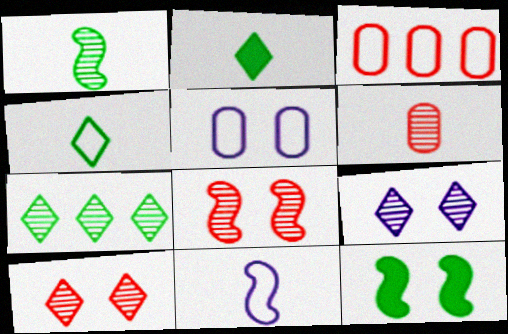[[2, 6, 11], 
[5, 10, 12]]